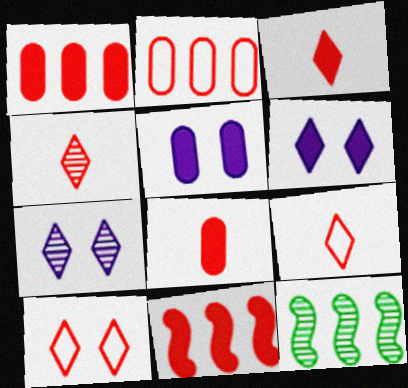[[3, 4, 9], 
[5, 9, 12]]